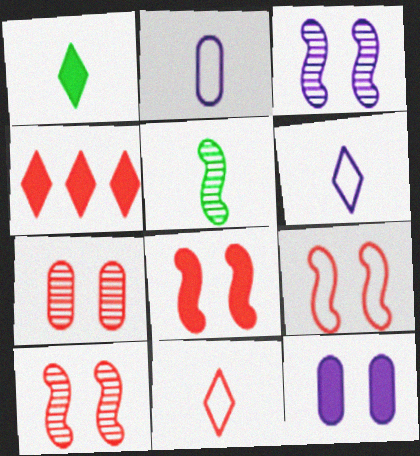[[8, 9, 10]]